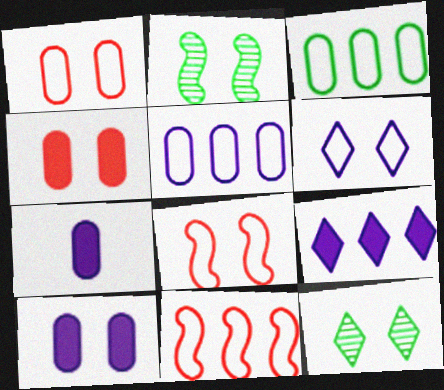[[2, 4, 6], 
[7, 11, 12], 
[8, 10, 12]]